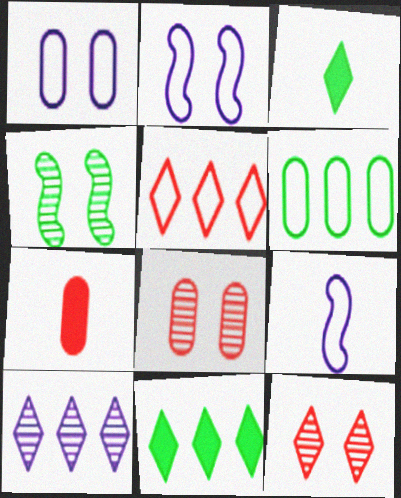[[3, 4, 6], 
[5, 10, 11], 
[8, 9, 11]]